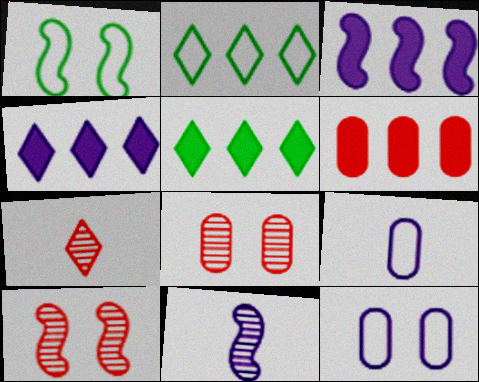[[3, 5, 6], 
[4, 11, 12], 
[5, 9, 10]]